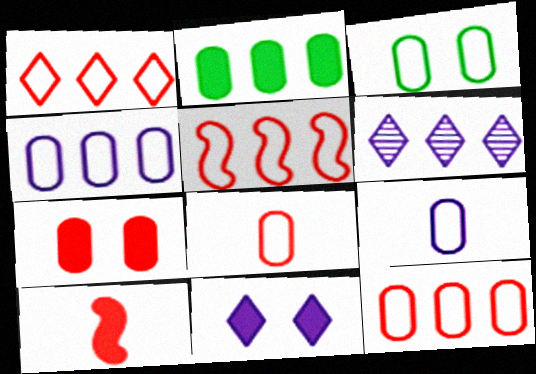[[1, 5, 12], 
[2, 5, 6], 
[2, 10, 11], 
[3, 4, 8], 
[3, 6, 10], 
[3, 9, 12]]